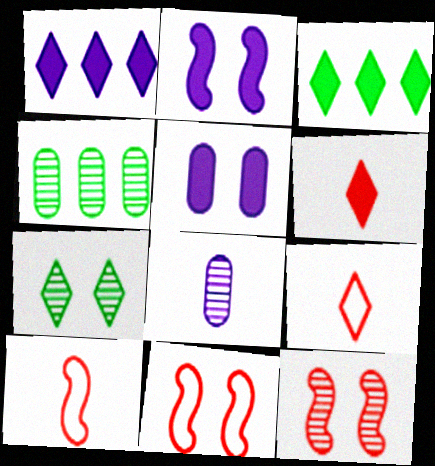[[1, 7, 9], 
[2, 4, 9], 
[3, 8, 11], 
[5, 7, 11]]